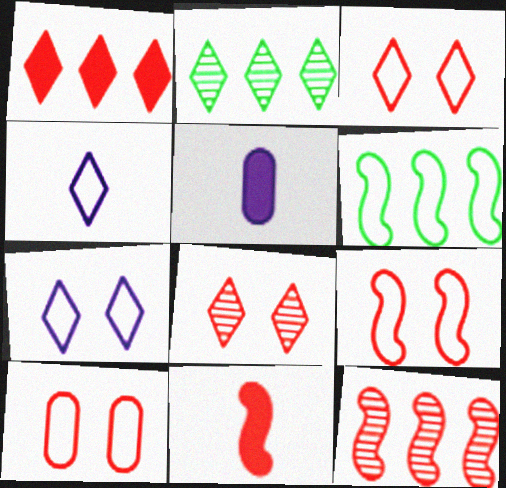[[2, 5, 9], 
[3, 9, 10], 
[4, 6, 10], 
[5, 6, 8], 
[9, 11, 12]]